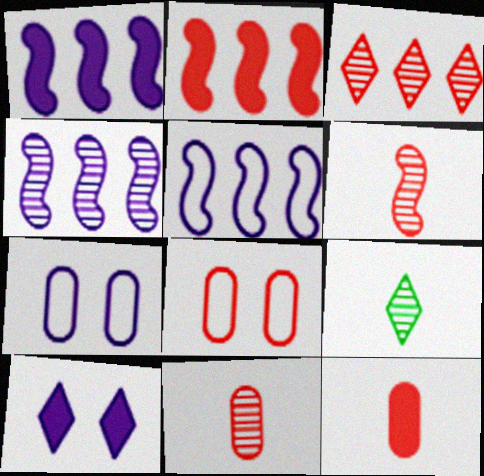[[1, 4, 5], 
[1, 8, 9], 
[2, 7, 9]]